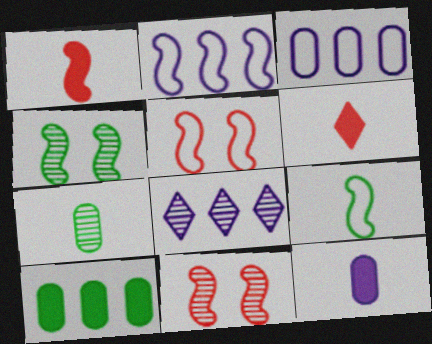[[1, 2, 4], 
[2, 5, 9], 
[3, 4, 6], 
[7, 8, 11]]